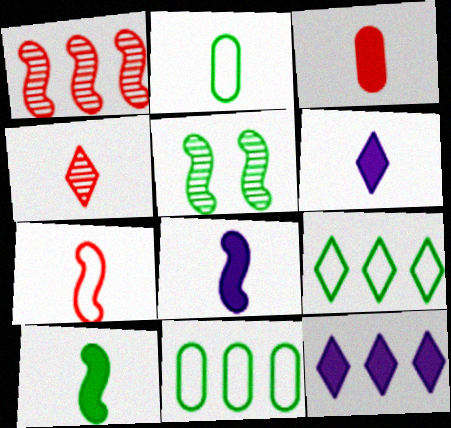[[1, 11, 12], 
[2, 4, 8], 
[3, 4, 7], 
[3, 6, 10]]